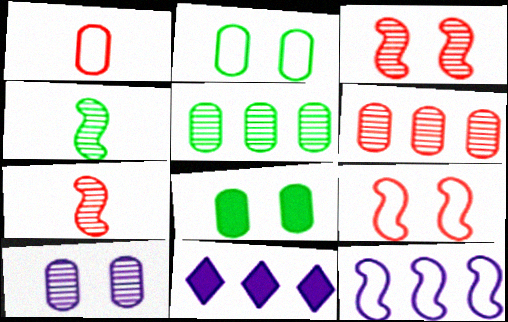[[2, 7, 11]]